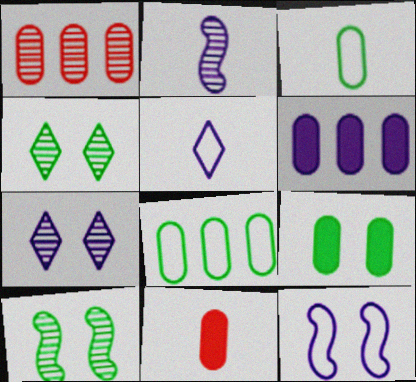[[1, 2, 4], 
[1, 6, 8], 
[6, 9, 11]]